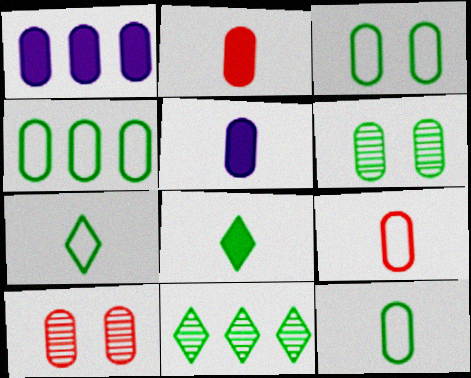[[1, 6, 9], 
[1, 10, 12], 
[3, 4, 12], 
[4, 5, 10]]